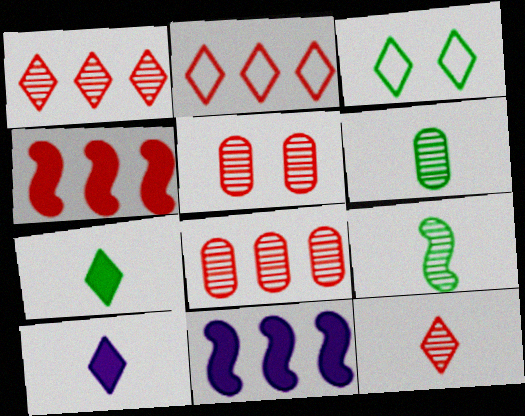[[1, 3, 10], 
[2, 4, 8]]